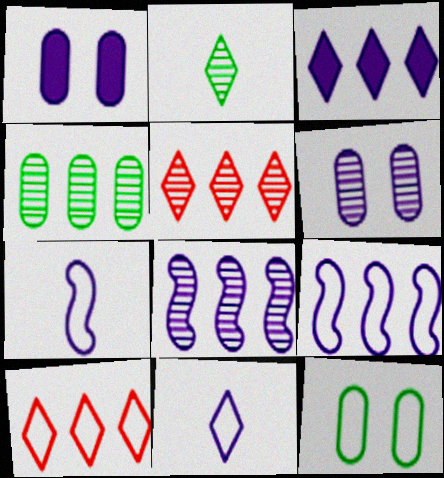[[1, 8, 11], 
[3, 6, 7], 
[4, 5, 8], 
[7, 10, 12]]